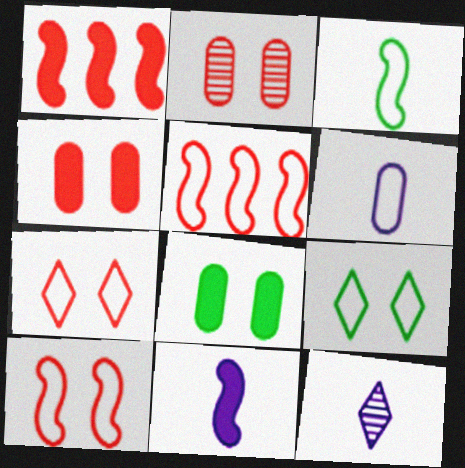[[5, 6, 9], 
[5, 8, 12], 
[6, 11, 12]]